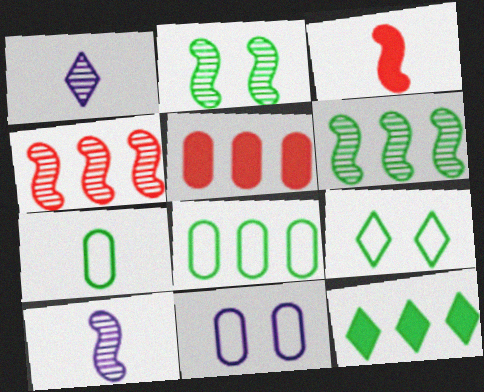[[1, 3, 7], 
[2, 4, 10], 
[2, 7, 12], 
[5, 9, 10], 
[6, 8, 12]]